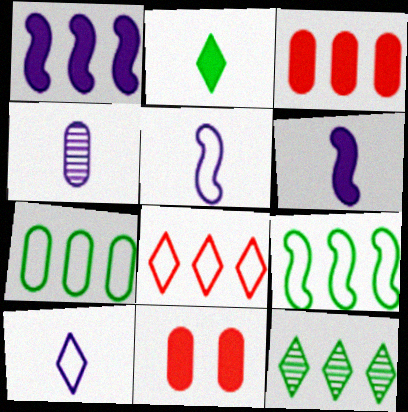[[1, 2, 11], 
[4, 6, 10], 
[4, 7, 11], 
[5, 11, 12]]